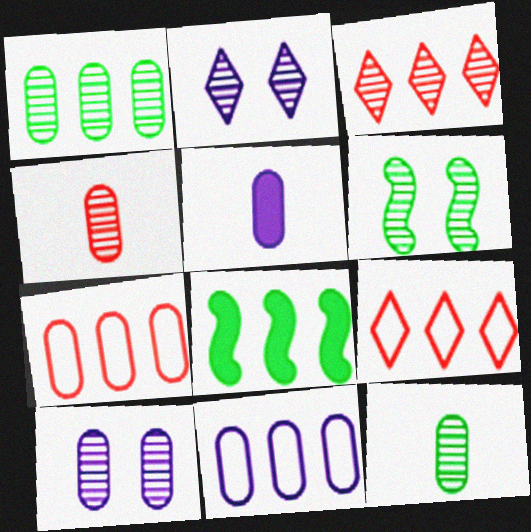[[1, 4, 10], 
[3, 8, 11], 
[5, 6, 9], 
[5, 10, 11]]